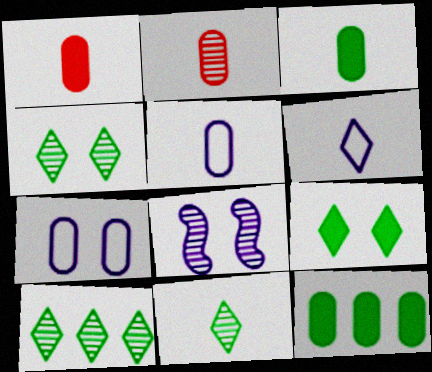[[2, 3, 5], 
[2, 7, 12], 
[2, 8, 10], 
[4, 10, 11]]